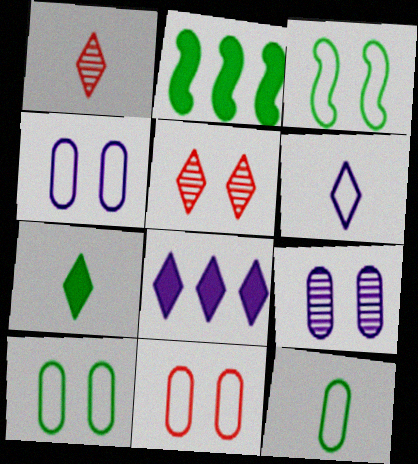[[1, 2, 4], 
[1, 6, 7], 
[4, 10, 11]]